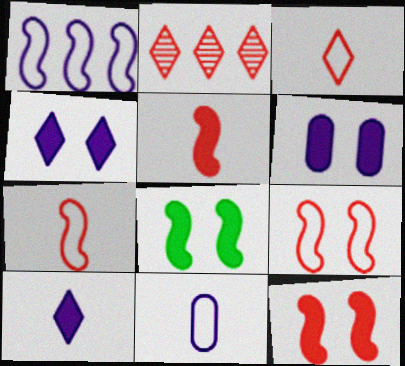[[2, 8, 11]]